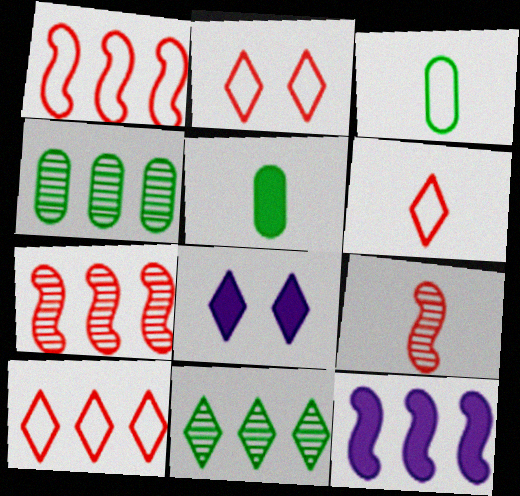[[2, 6, 10], 
[3, 7, 8], 
[4, 10, 12], 
[6, 8, 11]]